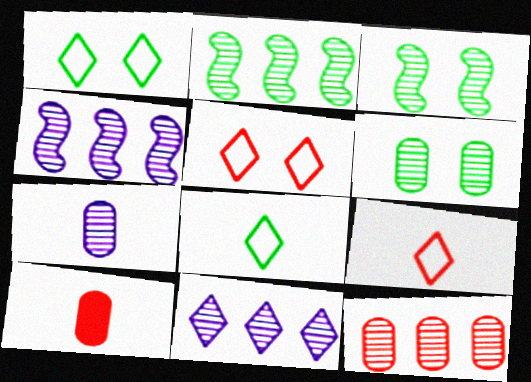[[1, 4, 10], 
[2, 11, 12], 
[6, 7, 12]]